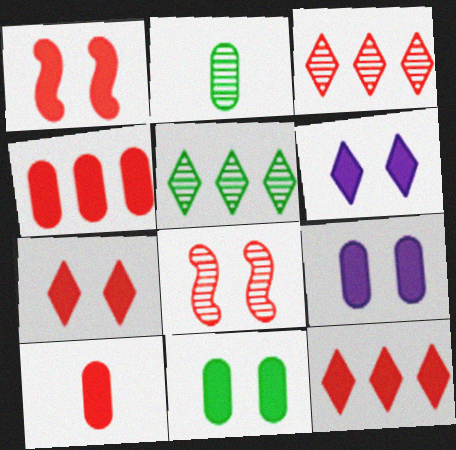[[1, 6, 11], 
[1, 10, 12]]